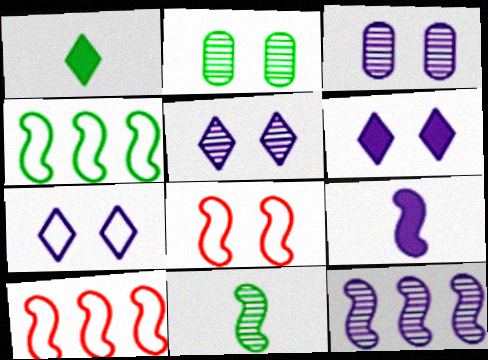[[1, 2, 4], 
[1, 3, 10], 
[2, 6, 8], 
[5, 6, 7]]